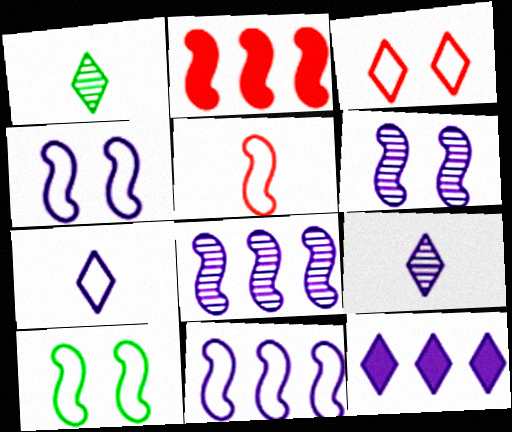[[1, 3, 12], 
[5, 10, 11]]